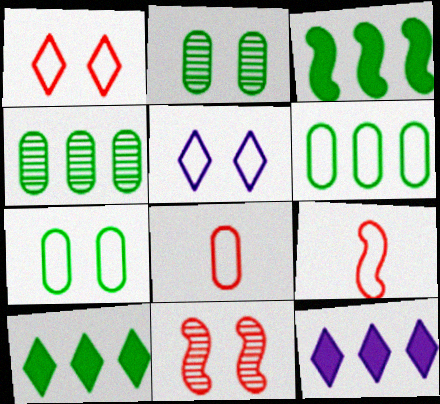[[2, 9, 12], 
[5, 6, 9]]